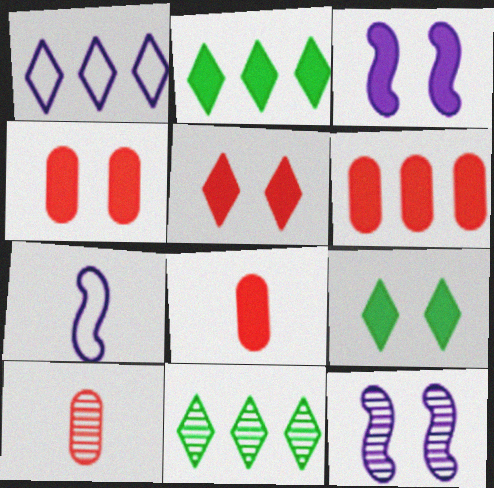[[2, 3, 8], 
[3, 4, 9], 
[4, 6, 8], 
[4, 7, 11], 
[10, 11, 12]]